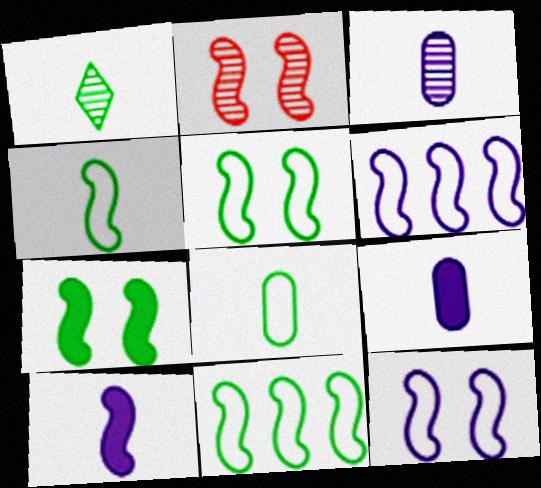[[2, 7, 12], 
[2, 10, 11], 
[4, 5, 11]]